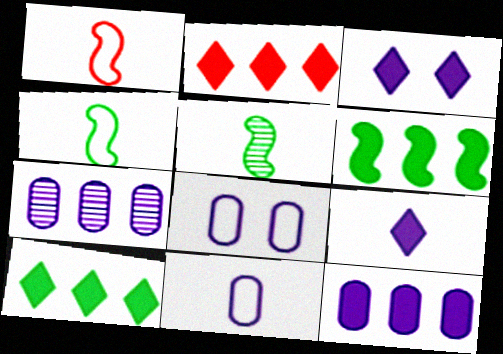[[2, 5, 8], 
[2, 6, 12]]